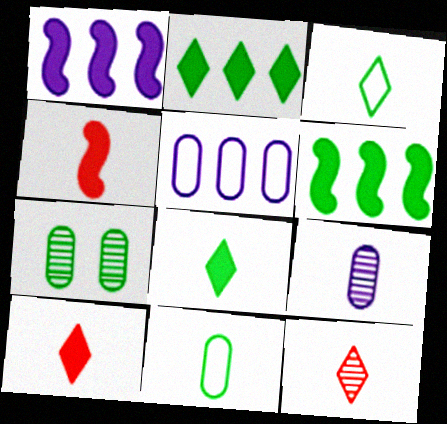[[3, 4, 9], 
[3, 6, 7]]